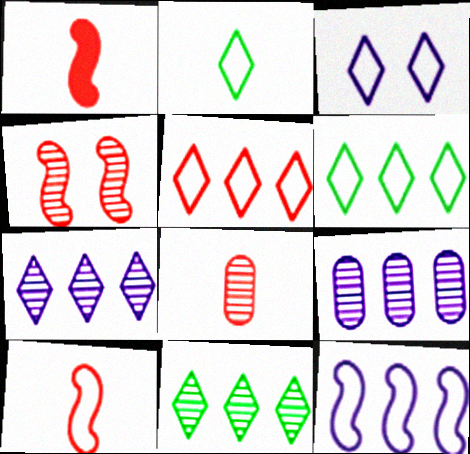[[2, 3, 5]]